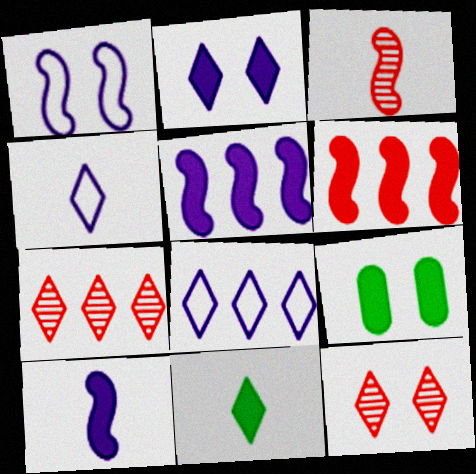[[1, 9, 12], 
[3, 8, 9], 
[8, 11, 12]]